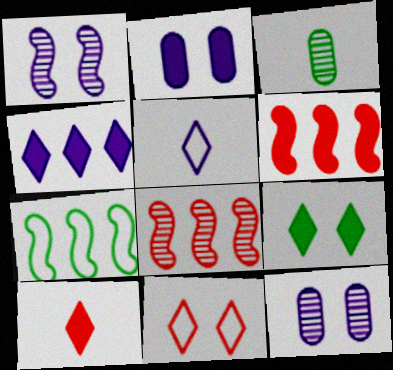[[3, 7, 9], 
[4, 9, 10], 
[7, 10, 12]]